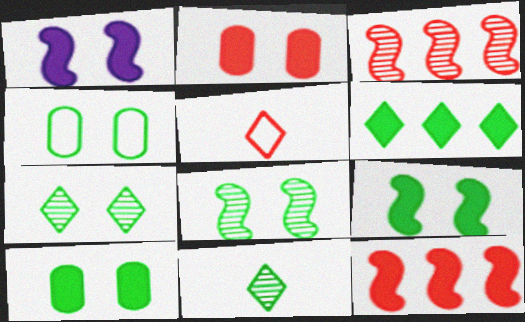[[2, 3, 5], 
[4, 7, 9]]